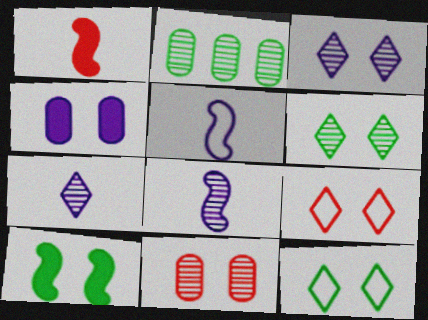[]